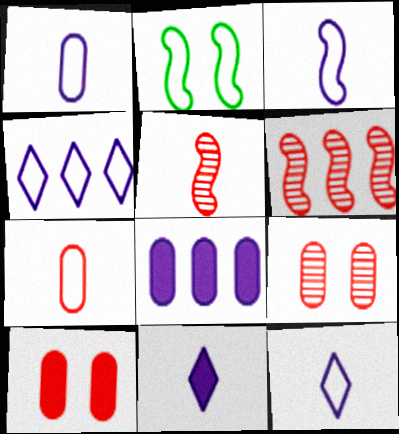[[1, 3, 12], 
[2, 4, 7]]